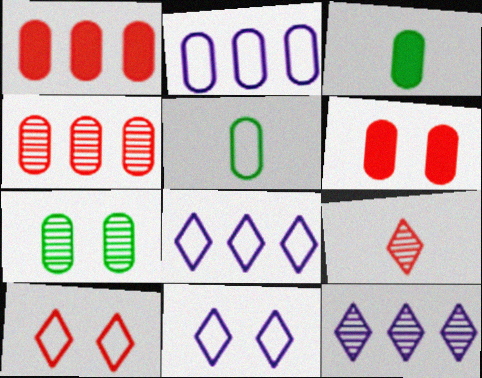[]